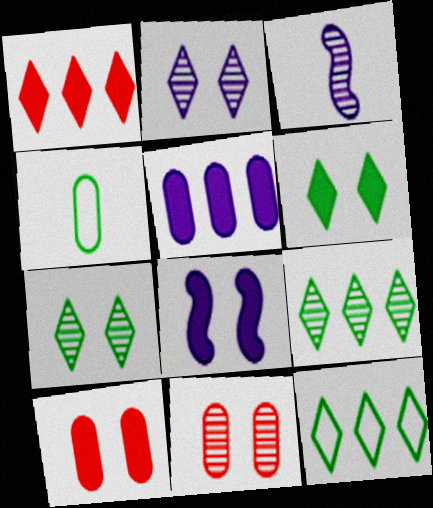[[3, 9, 11], 
[3, 10, 12], 
[4, 5, 11], 
[6, 8, 10]]